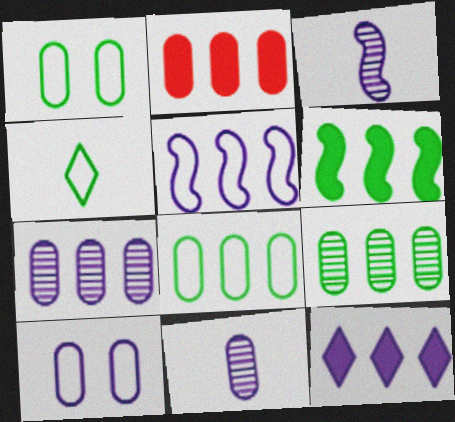[[1, 2, 11], 
[2, 6, 12], 
[2, 7, 8], 
[3, 10, 12], 
[5, 7, 12]]